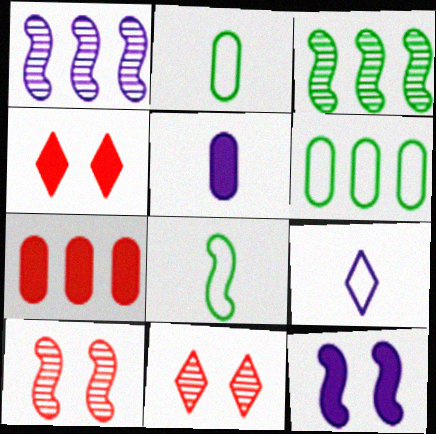[[1, 2, 4]]